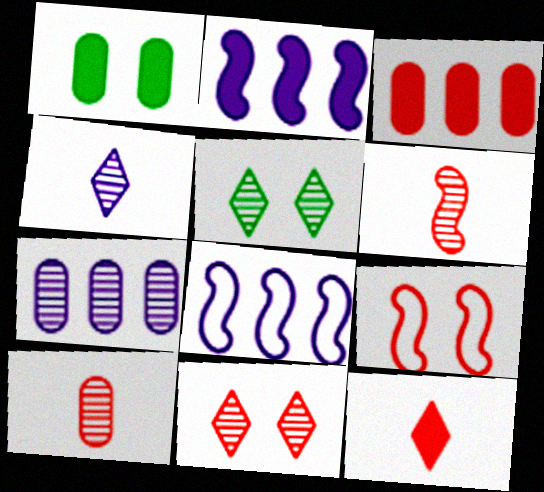[[1, 2, 12], 
[5, 6, 7]]